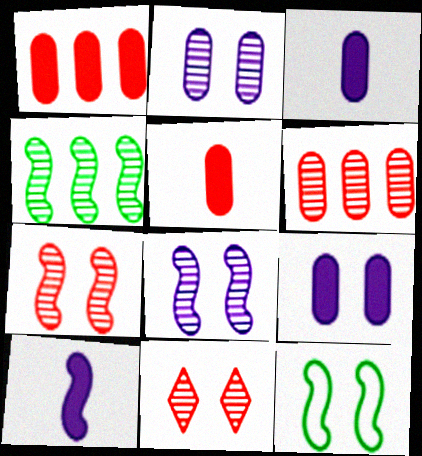[[9, 11, 12]]